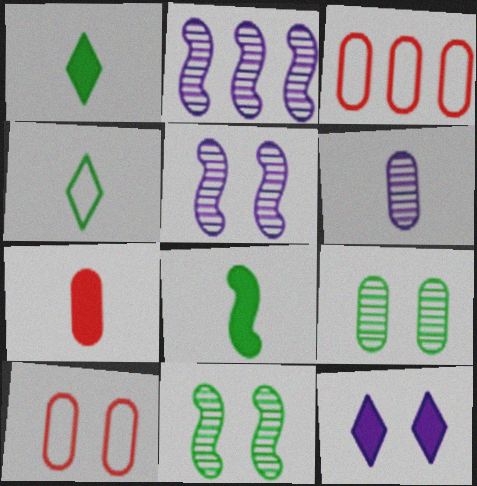[[1, 2, 10], 
[1, 3, 5], 
[10, 11, 12]]